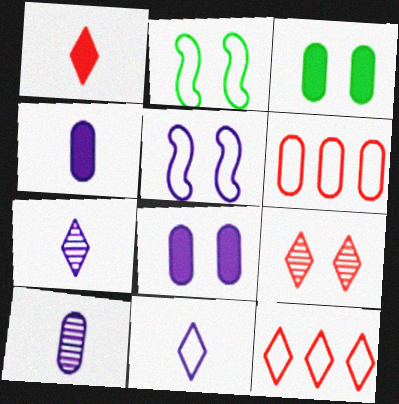[[1, 9, 12], 
[2, 6, 11], 
[2, 8, 9], 
[3, 5, 9], 
[3, 6, 10]]